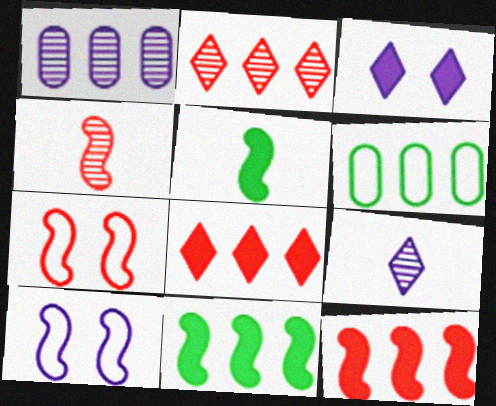[[3, 4, 6], 
[4, 7, 12], 
[4, 10, 11]]